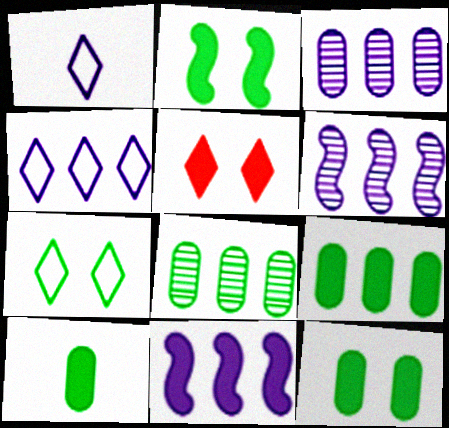[[3, 4, 11], 
[5, 10, 11], 
[9, 10, 12]]